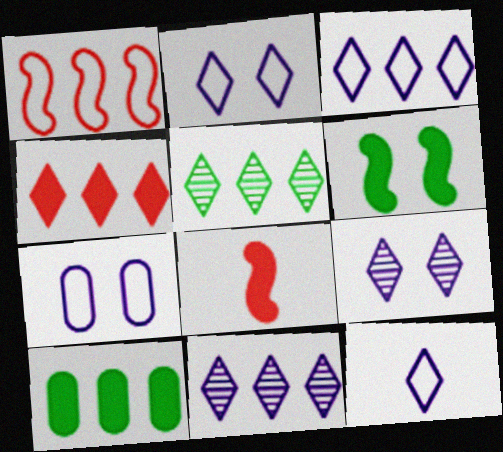[[1, 10, 11], 
[2, 3, 12], 
[3, 4, 5], 
[5, 7, 8]]